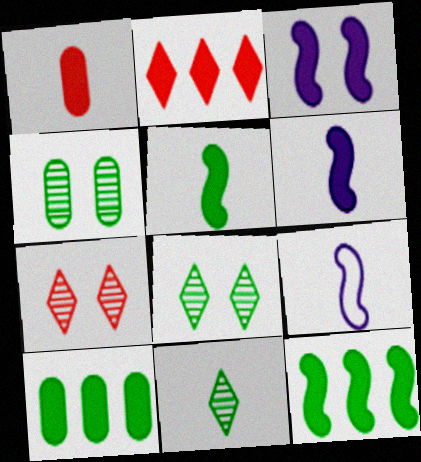[[1, 9, 11], 
[2, 4, 9], 
[7, 9, 10]]